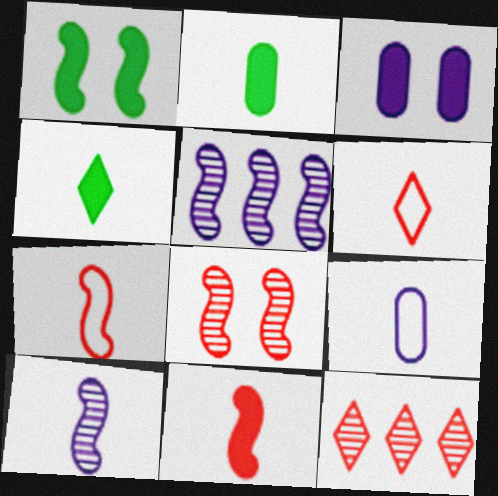[[1, 5, 7], 
[1, 9, 12], 
[2, 6, 10]]